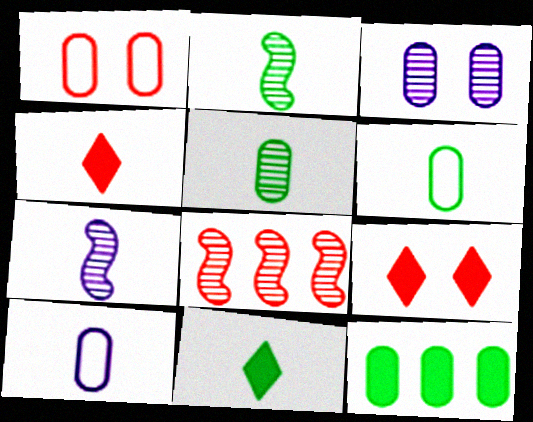[[1, 4, 8], 
[2, 4, 10], 
[2, 6, 11], 
[4, 6, 7]]